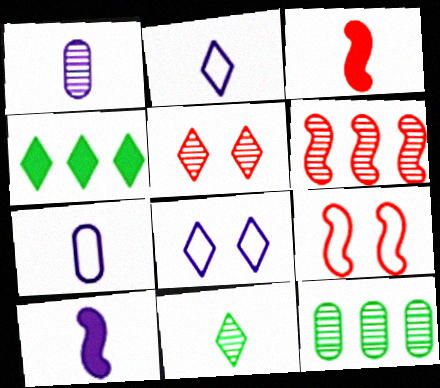[[1, 2, 10], 
[1, 4, 9], 
[2, 4, 5], 
[3, 6, 9], 
[3, 7, 11], 
[3, 8, 12]]